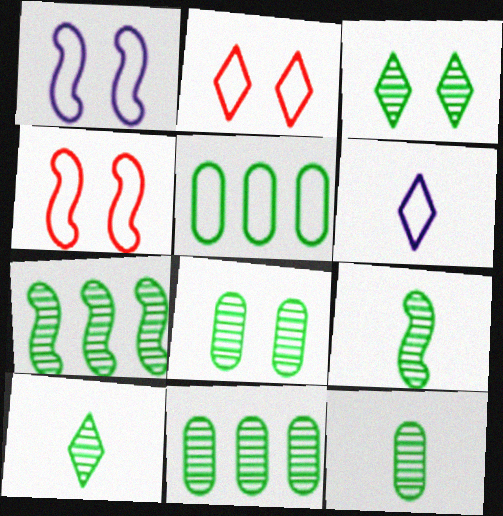[[3, 7, 12], 
[3, 9, 11], 
[4, 5, 6], 
[7, 8, 10], 
[8, 11, 12], 
[9, 10, 12]]